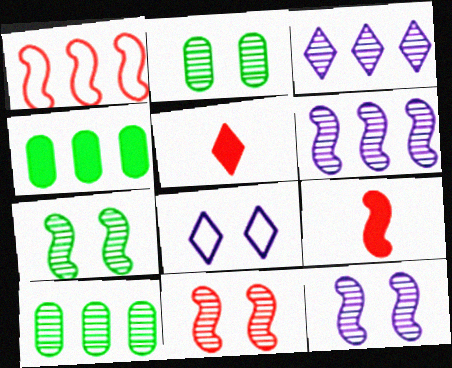[[1, 3, 4], 
[1, 9, 11], 
[7, 11, 12], 
[8, 9, 10]]